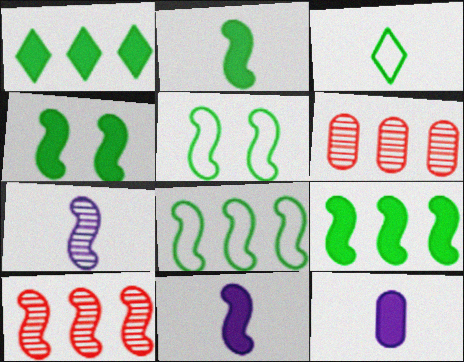[[2, 4, 9], 
[5, 10, 11]]